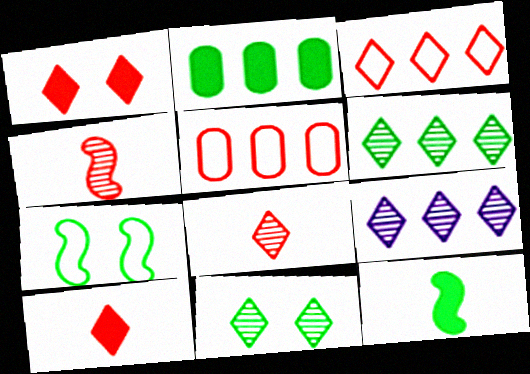[[1, 3, 8], 
[1, 4, 5], 
[8, 9, 11]]